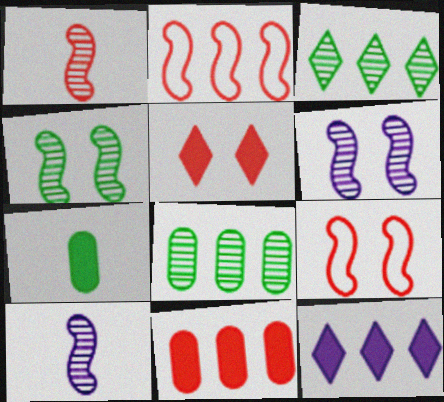[[2, 8, 12]]